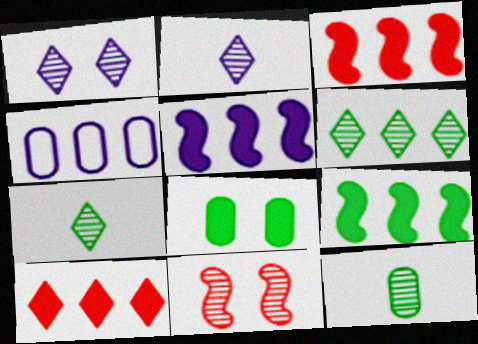[[3, 4, 6], 
[3, 5, 9]]